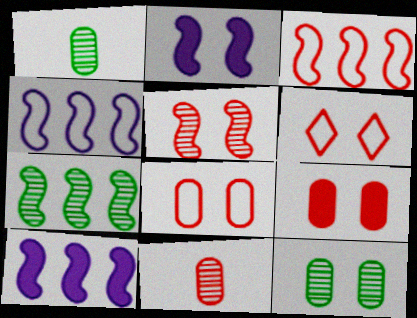[[1, 6, 10], 
[2, 6, 12], 
[3, 7, 10], 
[5, 6, 9]]